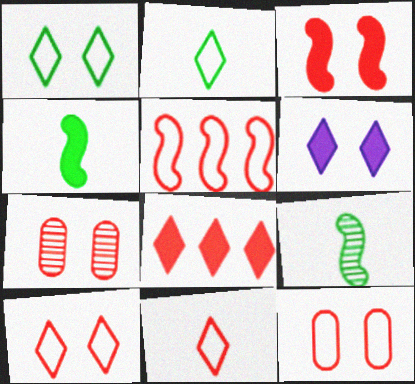[[3, 7, 10], 
[5, 11, 12]]